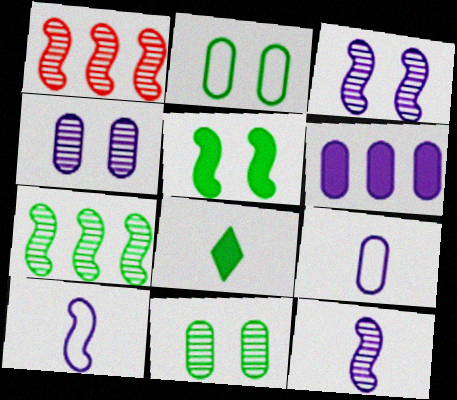[[1, 5, 10], 
[2, 7, 8], 
[4, 6, 9]]